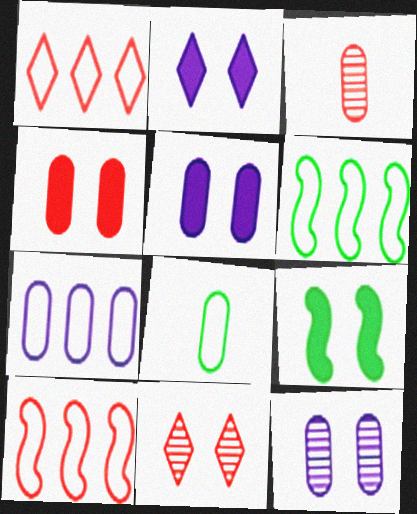[[1, 6, 7], 
[2, 3, 6], 
[2, 4, 9]]